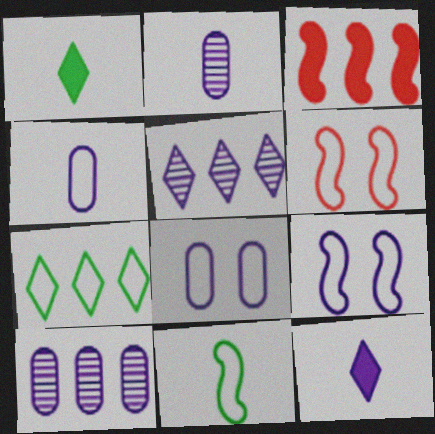[[1, 6, 10], 
[3, 7, 10], 
[4, 6, 7], 
[9, 10, 12]]